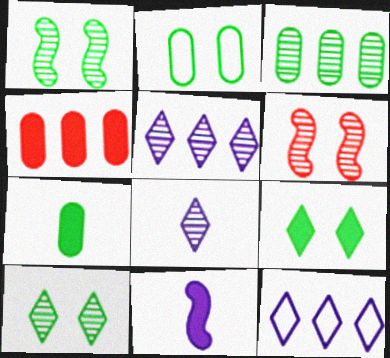[[1, 2, 9], 
[2, 3, 7], 
[3, 6, 8], 
[4, 9, 11], 
[6, 7, 12]]